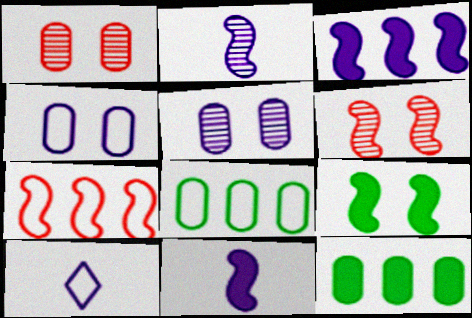[[2, 7, 9], 
[3, 5, 10], 
[6, 10, 12]]